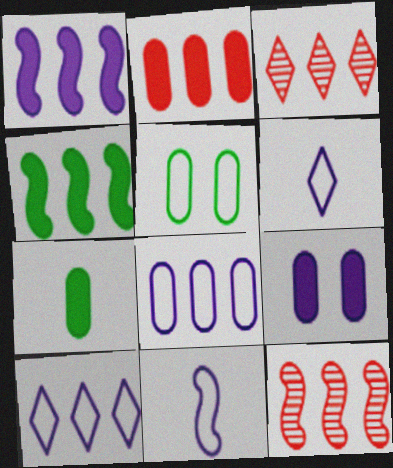[[2, 7, 9], 
[3, 4, 8]]